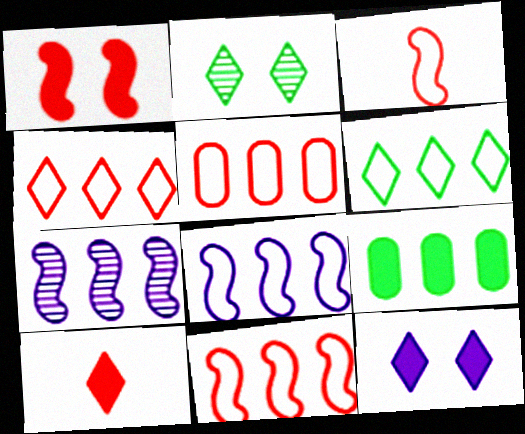[[4, 5, 11], 
[4, 7, 9], 
[5, 6, 8]]